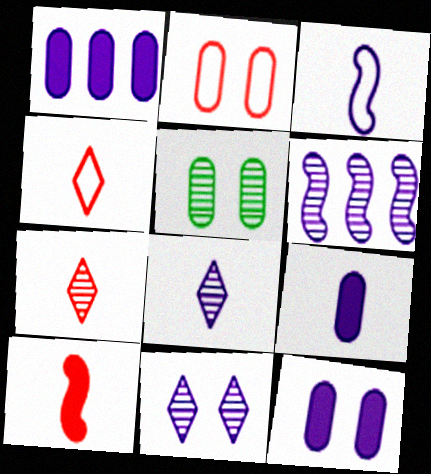[[1, 3, 11], 
[1, 9, 12], 
[2, 5, 12], 
[3, 8, 9], 
[5, 6, 7]]